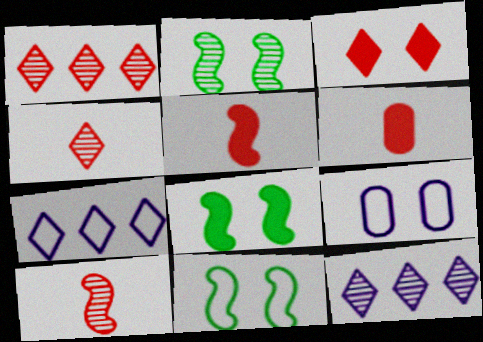[[2, 3, 9], 
[2, 6, 7], 
[2, 8, 11], 
[6, 11, 12]]